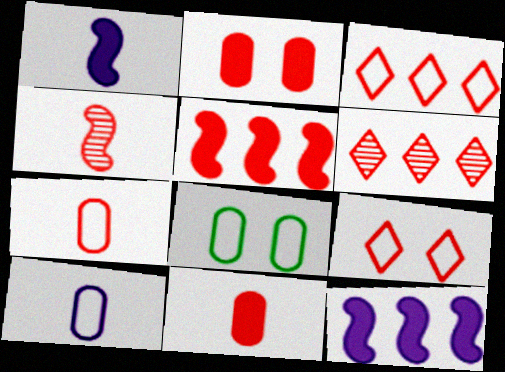[[1, 6, 8], 
[2, 3, 4]]